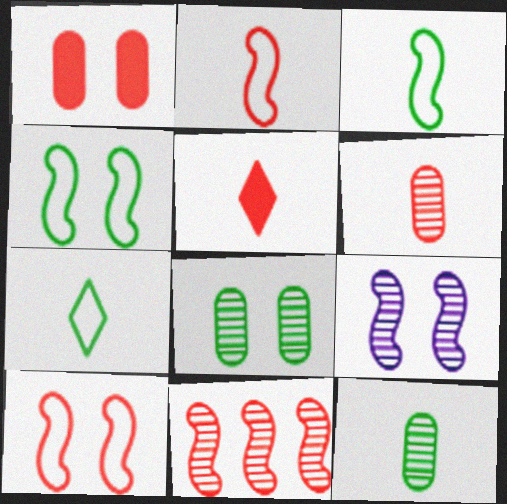[[2, 5, 6]]